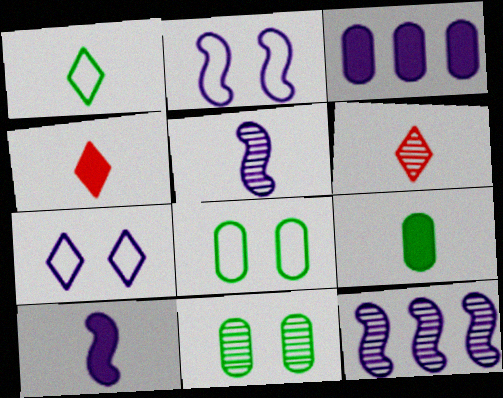[[2, 10, 12], 
[3, 5, 7], 
[4, 8, 12], 
[4, 9, 10], 
[6, 11, 12]]